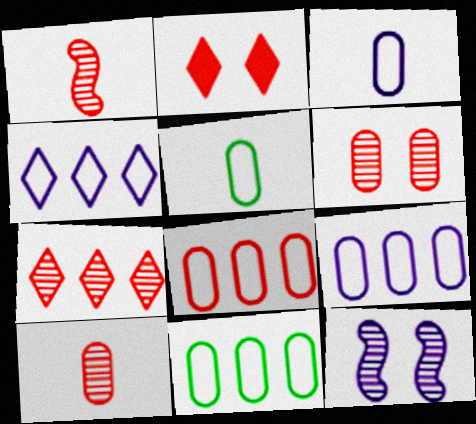[[1, 2, 8], 
[1, 6, 7], 
[8, 9, 11]]